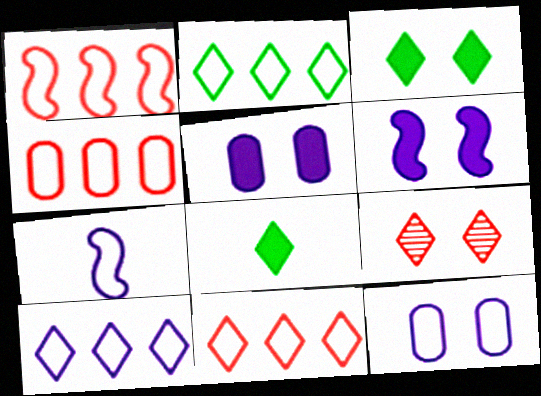[[1, 4, 11], 
[2, 10, 11], 
[7, 10, 12], 
[8, 9, 10]]